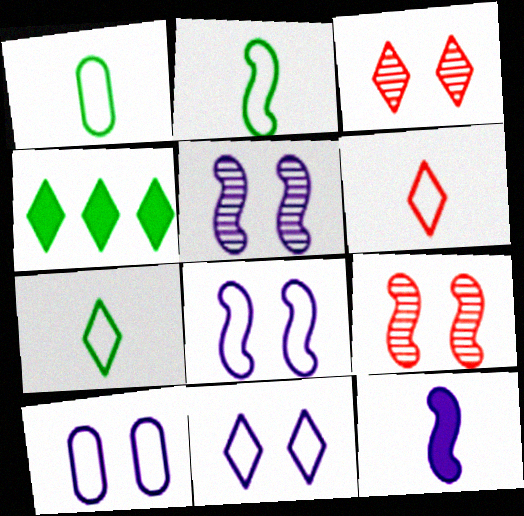[[1, 2, 7], 
[8, 10, 11]]